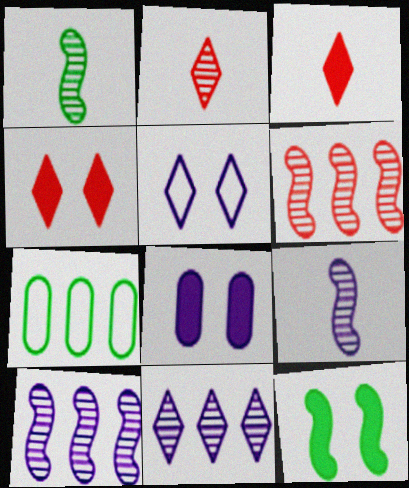[[4, 7, 9], 
[4, 8, 12]]